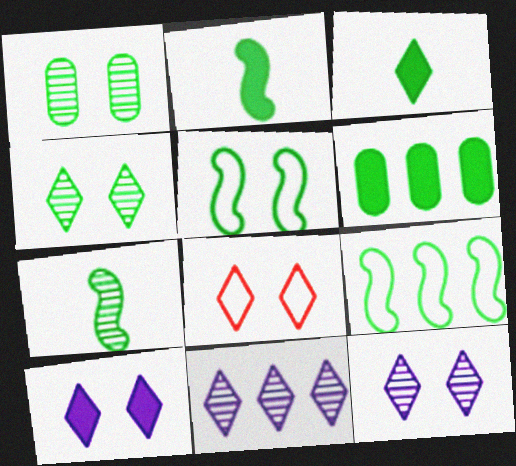[[1, 3, 9], 
[3, 8, 11], 
[4, 8, 10]]